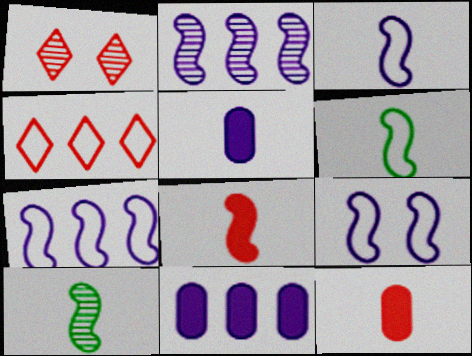[[1, 6, 11], 
[3, 7, 9], 
[3, 8, 10]]